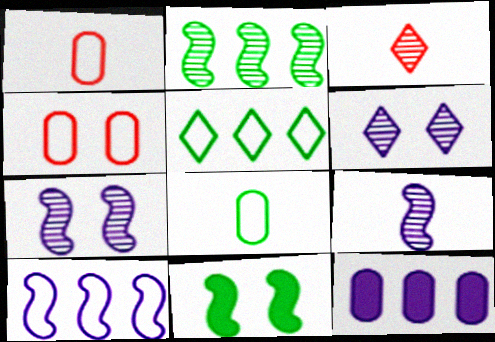[[4, 6, 11]]